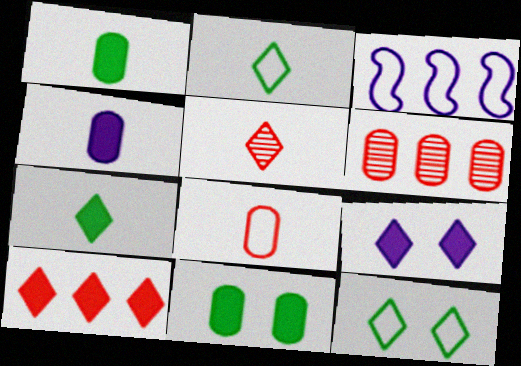[[3, 5, 11], 
[3, 8, 12], 
[7, 9, 10]]